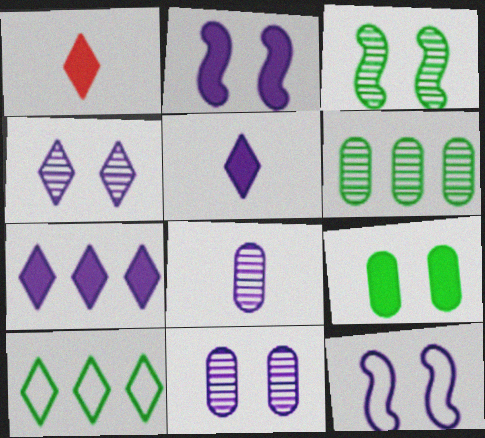[[1, 4, 10], 
[1, 6, 12], 
[7, 8, 12]]